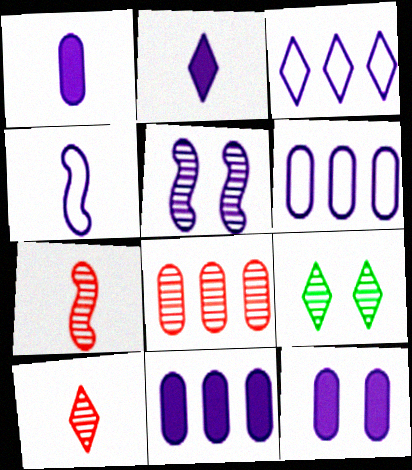[[1, 3, 5], 
[1, 11, 12], 
[2, 5, 6]]